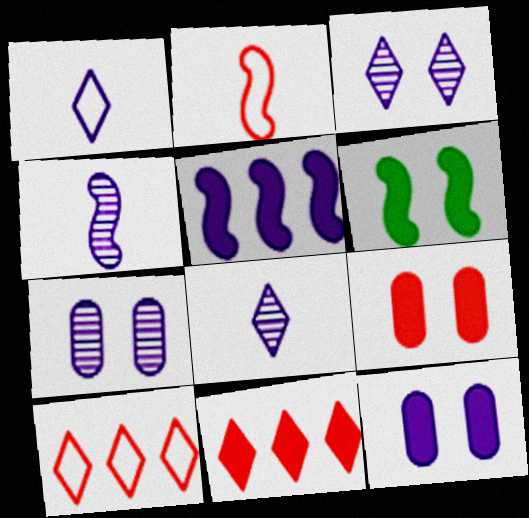[[1, 5, 7]]